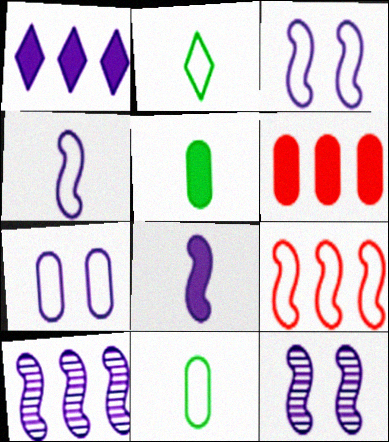[[2, 6, 12], 
[2, 7, 9], 
[3, 8, 10]]